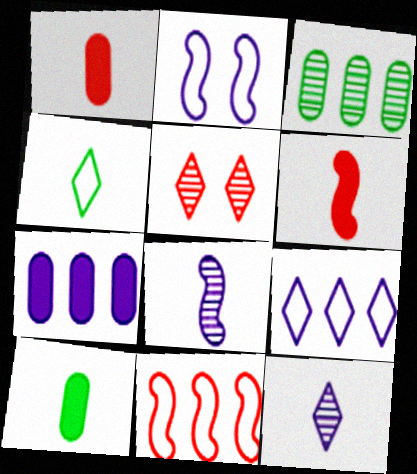[[1, 4, 8], 
[1, 5, 11], 
[2, 7, 12], 
[3, 5, 8]]